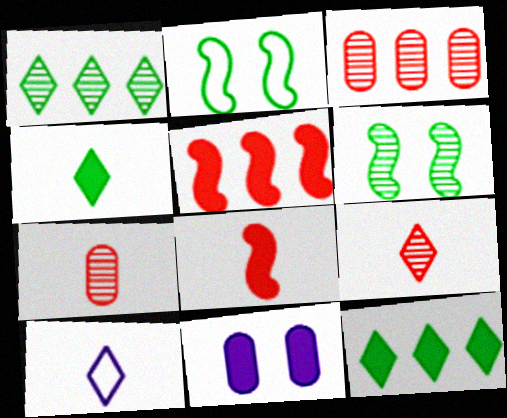[[4, 5, 11], 
[4, 9, 10], 
[8, 11, 12]]